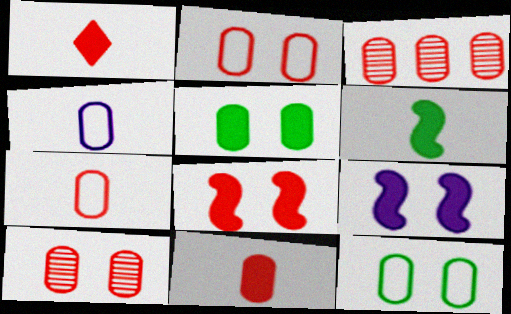[[2, 3, 11], 
[3, 4, 5]]